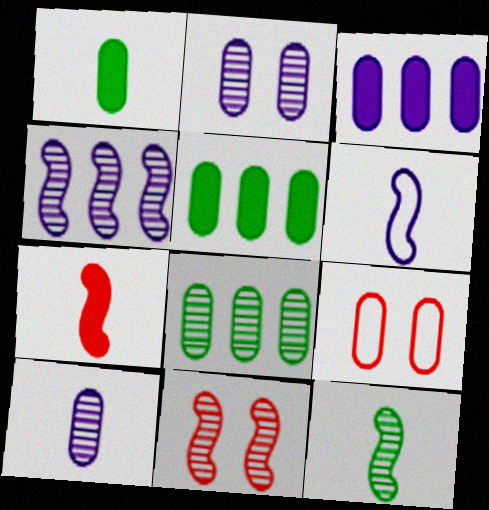[[4, 11, 12], 
[5, 9, 10], 
[6, 7, 12]]